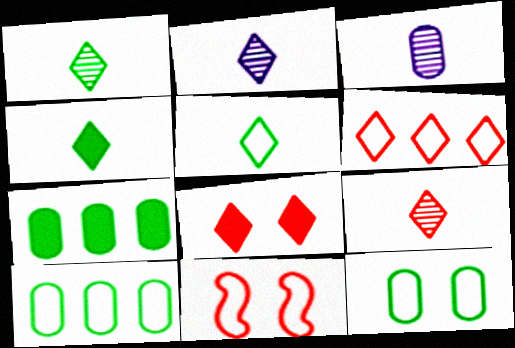[[1, 2, 9], 
[1, 4, 5], 
[2, 7, 11], 
[6, 8, 9]]